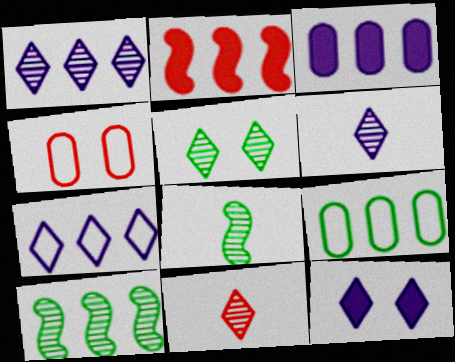[[1, 2, 9], 
[1, 5, 11], 
[2, 4, 11], 
[6, 7, 12]]